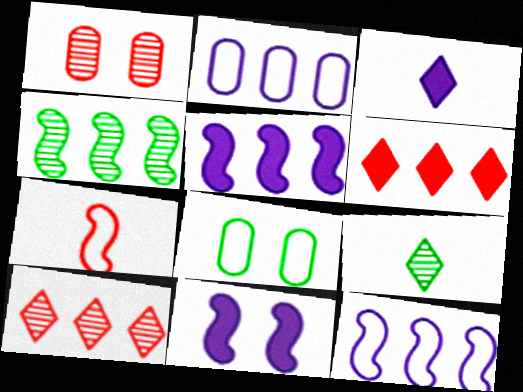[[1, 6, 7], 
[2, 4, 6], 
[4, 7, 11]]